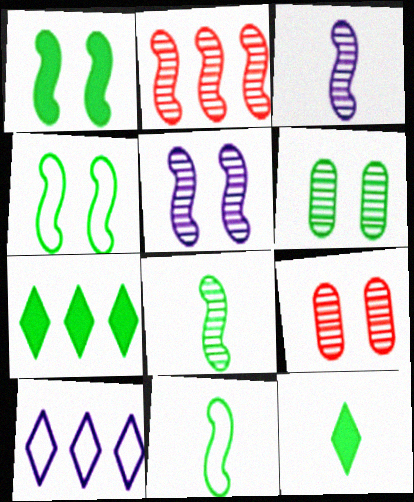[[2, 5, 8], 
[6, 7, 11]]